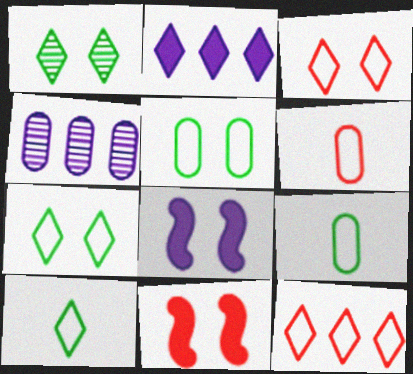[[4, 10, 11]]